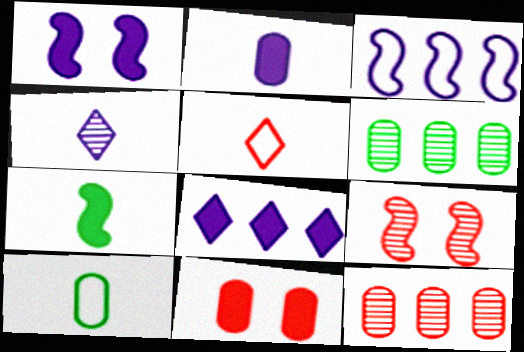[[1, 2, 8], 
[1, 5, 6], 
[3, 7, 9], 
[4, 6, 9], 
[7, 8, 11], 
[8, 9, 10]]